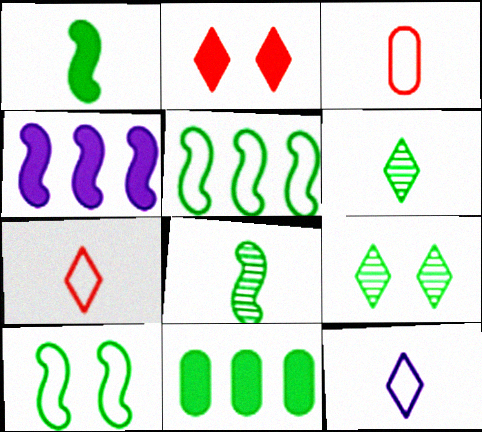[[3, 4, 9], 
[6, 10, 11]]